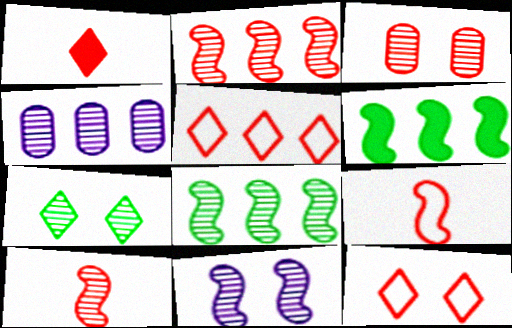[[3, 7, 11], 
[4, 5, 6], 
[4, 7, 10], 
[6, 9, 11], 
[8, 10, 11]]